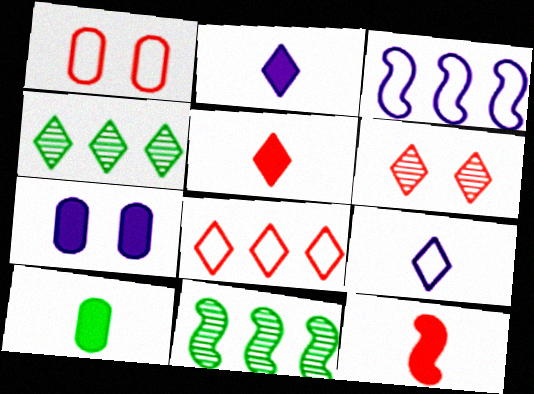[[1, 2, 11], 
[2, 10, 12], 
[3, 6, 10], 
[5, 6, 8]]